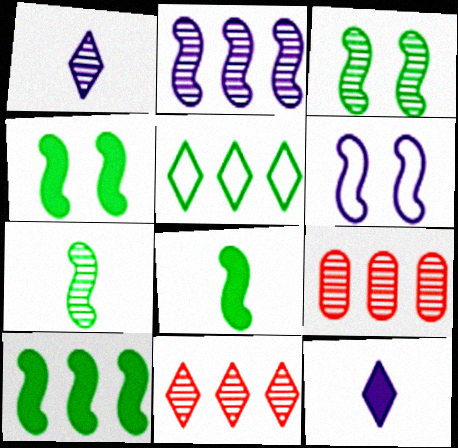[[1, 3, 9], 
[4, 8, 10]]